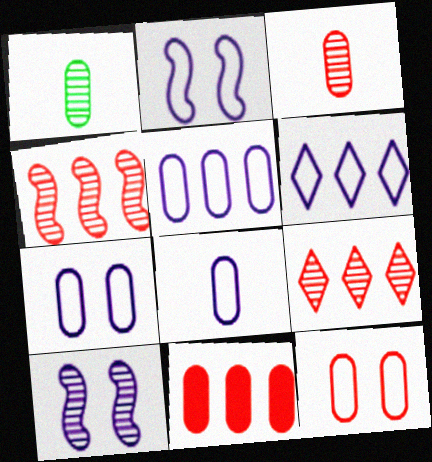[[1, 7, 11], 
[1, 9, 10], 
[2, 6, 8], 
[3, 11, 12], 
[5, 7, 8]]